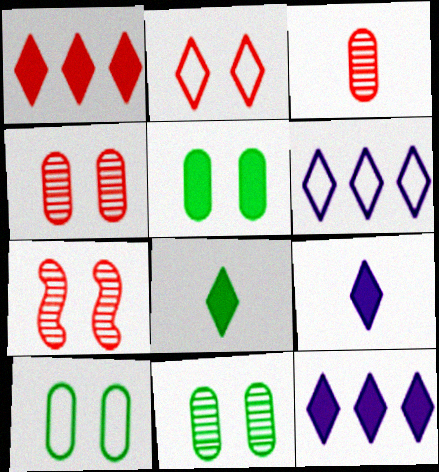[[5, 10, 11]]